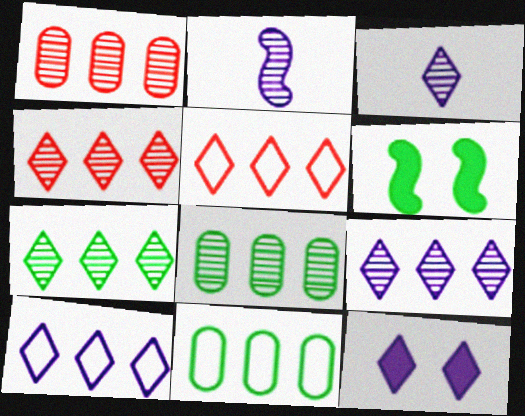[[3, 10, 12], 
[4, 7, 9]]